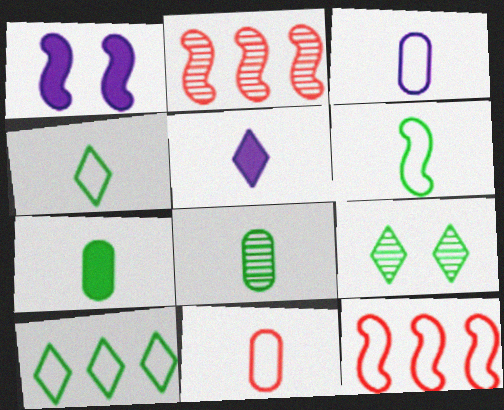[[1, 2, 6]]